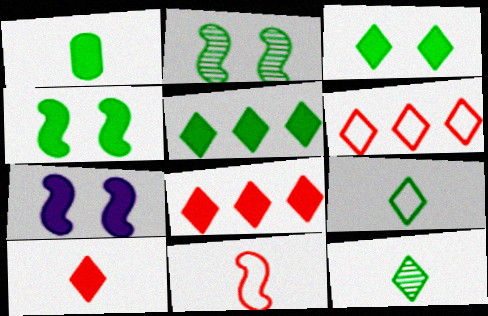[[1, 4, 5], 
[1, 7, 8]]